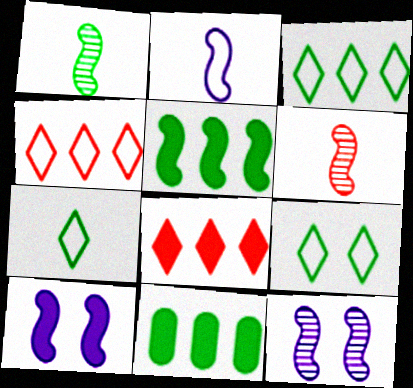[[1, 9, 11], 
[3, 7, 9]]